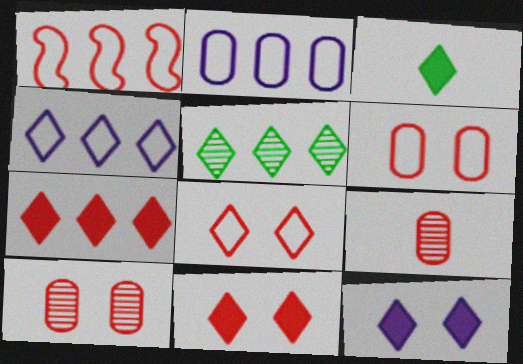[[1, 9, 11], 
[3, 7, 12], 
[4, 5, 7]]